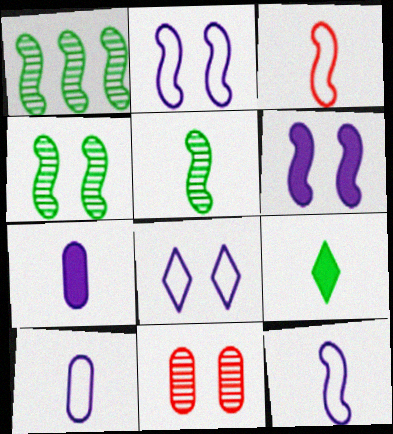[[1, 3, 6], 
[1, 4, 5]]